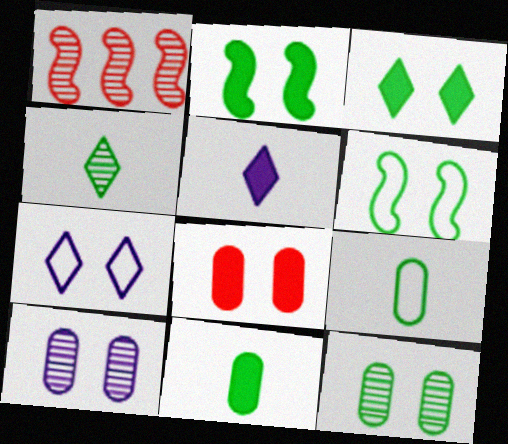[[1, 4, 10], 
[1, 7, 11], 
[3, 6, 12]]